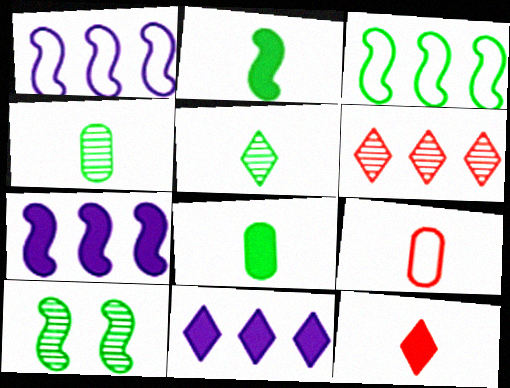[[2, 3, 10], 
[9, 10, 11]]